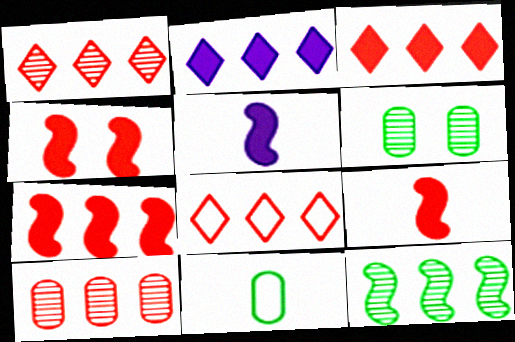[[1, 3, 8], 
[4, 7, 9], 
[5, 6, 8], 
[7, 8, 10]]